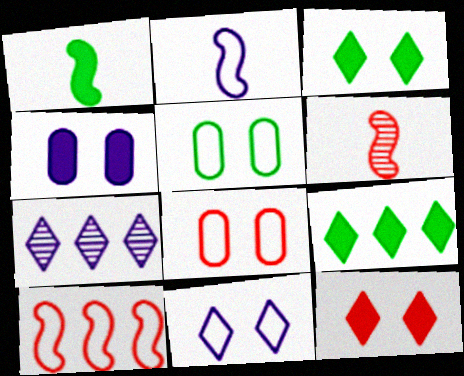[[1, 2, 6], 
[1, 7, 8], 
[2, 4, 7]]